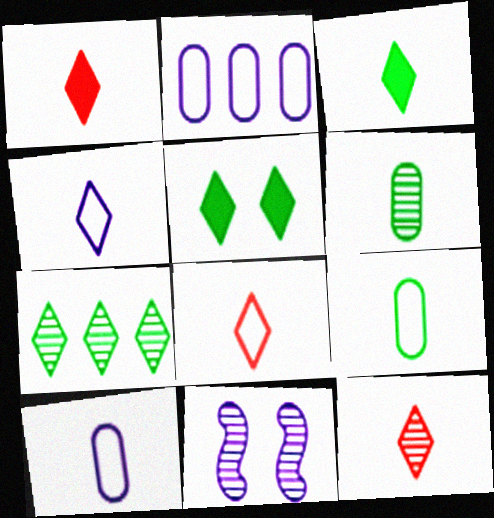[[1, 8, 12], 
[3, 4, 12]]